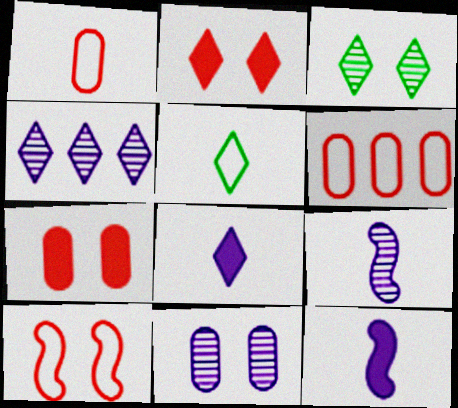[[2, 4, 5], 
[3, 6, 12], 
[4, 9, 11]]